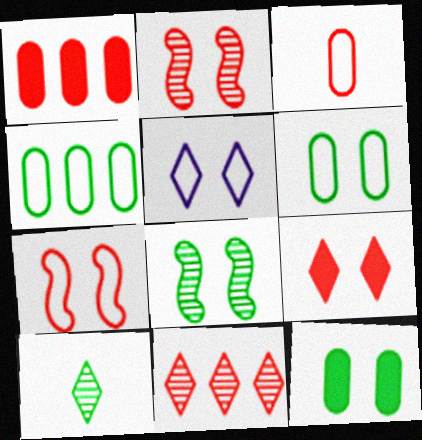[[2, 5, 12], 
[5, 6, 7]]